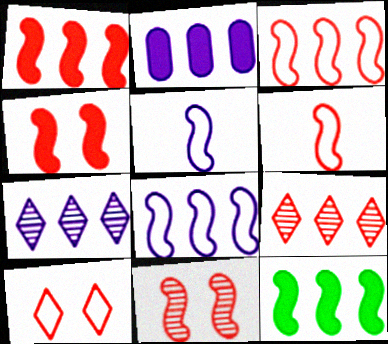[[1, 6, 11], 
[2, 7, 8], 
[5, 11, 12]]